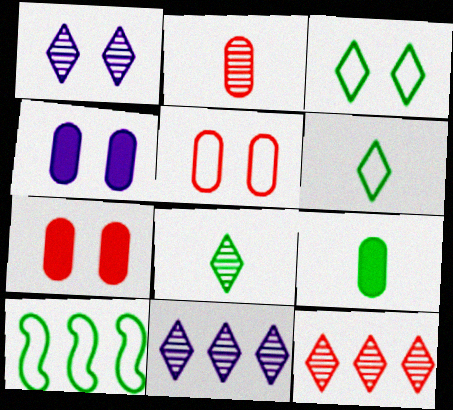[[1, 8, 12]]